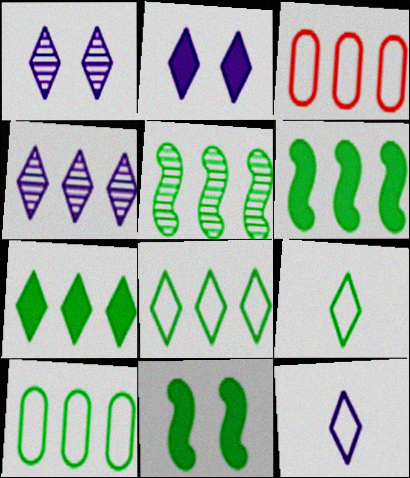[[2, 4, 12], 
[3, 4, 6], 
[5, 7, 10]]